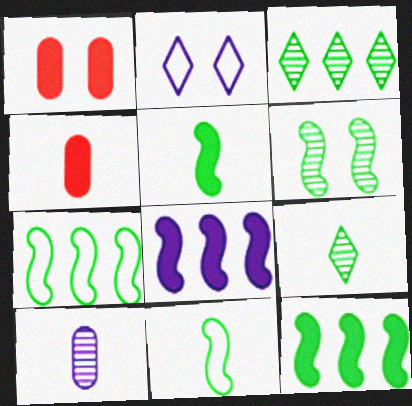[[1, 2, 6], 
[2, 8, 10], 
[5, 6, 7], 
[6, 11, 12]]